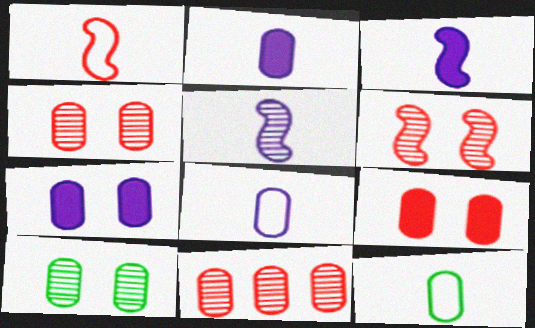[[7, 11, 12]]